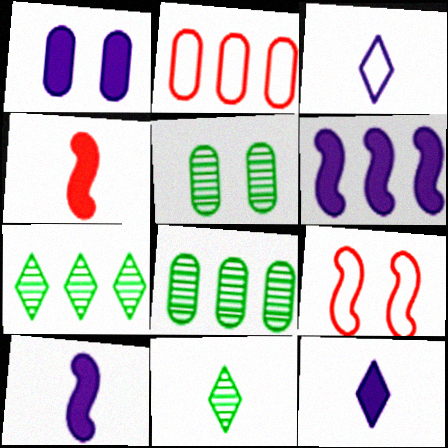[[1, 6, 12], 
[2, 6, 7], 
[8, 9, 12]]